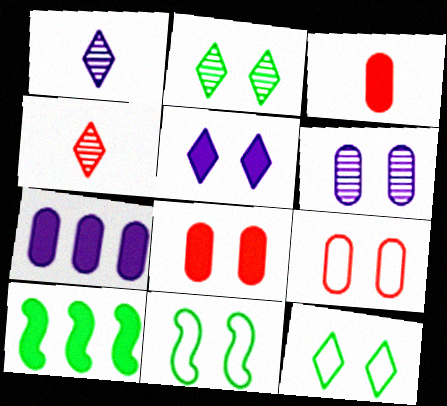[[1, 9, 10], 
[3, 5, 10], 
[4, 7, 11]]